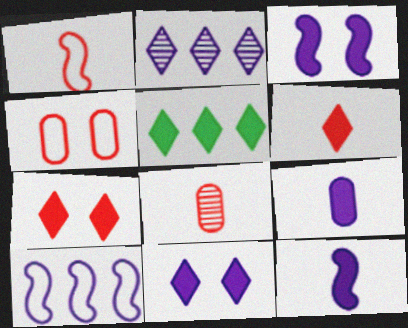[[1, 6, 8], 
[5, 6, 11]]